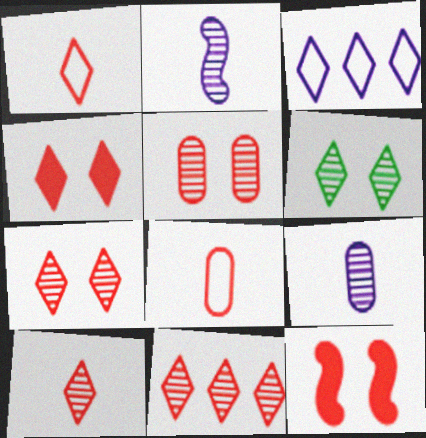[[1, 4, 11], 
[7, 10, 11], 
[8, 11, 12]]